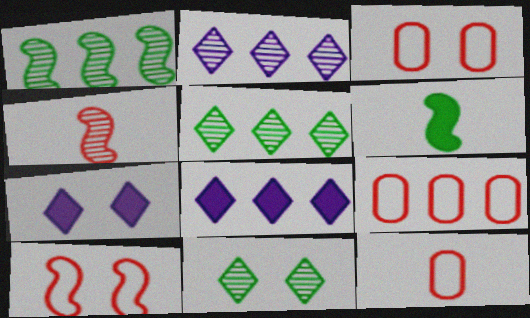[[1, 7, 12], 
[1, 8, 9], 
[2, 3, 6], 
[3, 9, 12]]